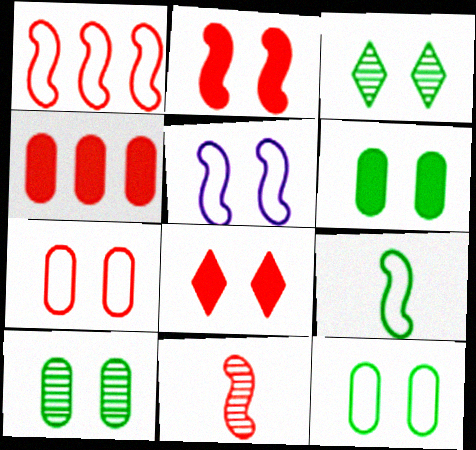[[1, 2, 11], 
[1, 5, 9], 
[5, 8, 10], 
[6, 10, 12]]